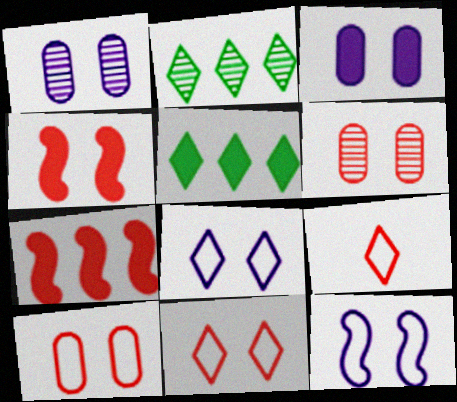[[4, 6, 11], 
[6, 7, 9]]